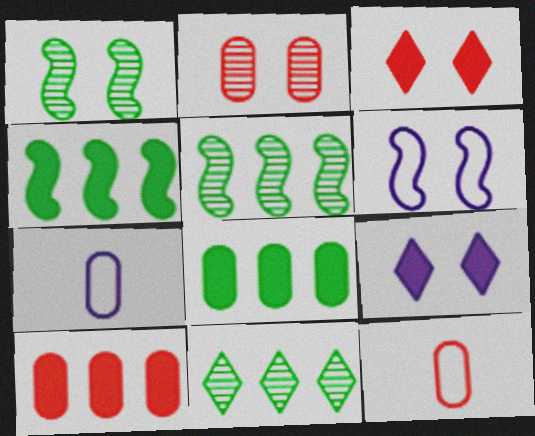[[2, 7, 8], 
[2, 10, 12], 
[3, 5, 7], 
[5, 9, 12]]